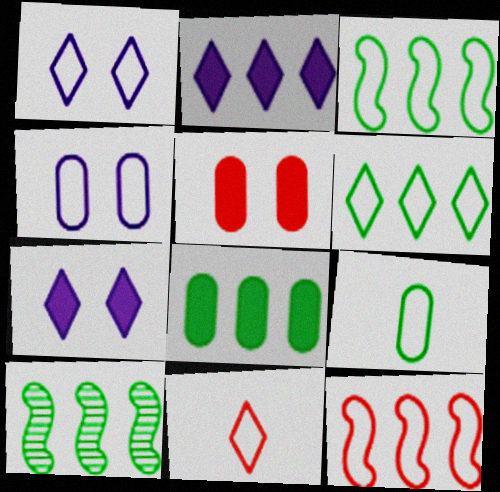[[1, 6, 11], 
[1, 9, 12], 
[3, 4, 11], 
[6, 8, 10]]